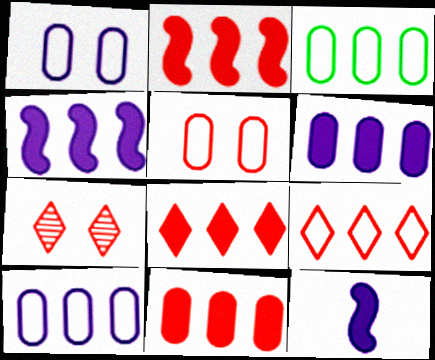[[2, 8, 11], 
[3, 7, 12]]